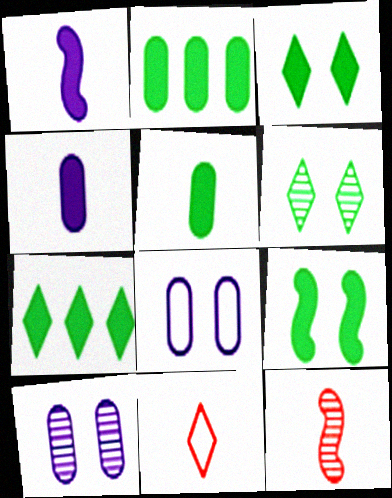[[5, 7, 9], 
[7, 8, 12]]